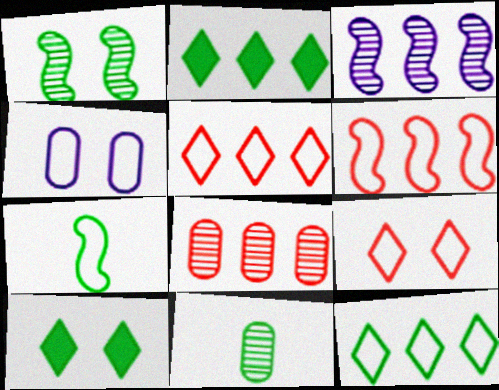[[4, 5, 7]]